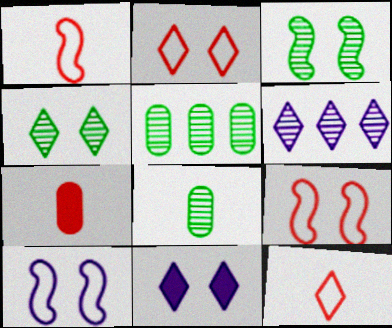[[1, 5, 11], 
[2, 4, 11]]